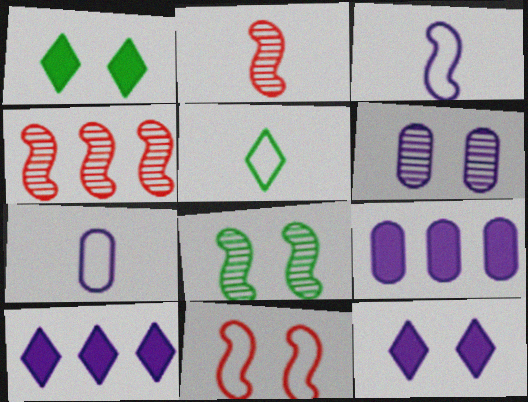[[1, 4, 7], 
[1, 6, 11], 
[3, 6, 10], 
[6, 7, 9]]